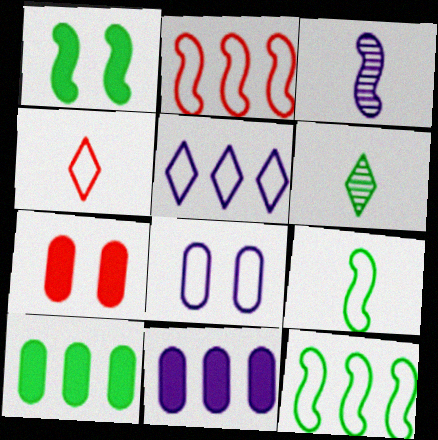[[1, 2, 3], 
[4, 8, 12]]